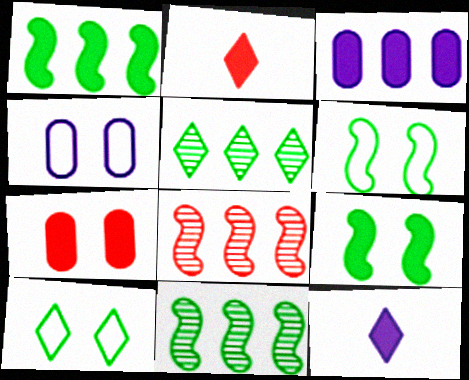[[1, 7, 12], 
[2, 3, 9], 
[2, 4, 11]]